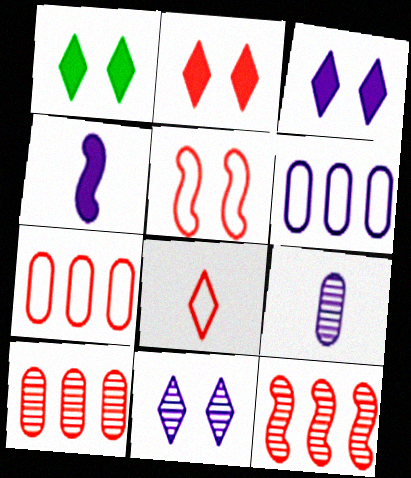[[1, 2, 3], 
[4, 6, 11], 
[5, 7, 8]]